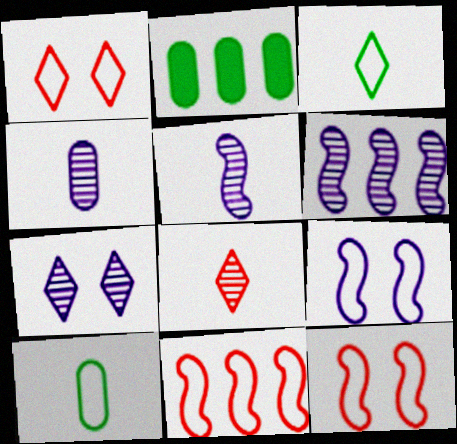[[1, 2, 5], 
[2, 8, 9], 
[4, 6, 7]]